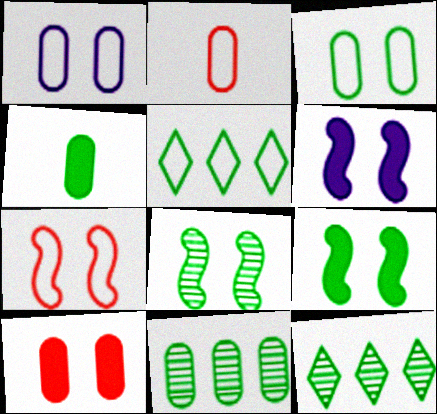[[2, 6, 12], 
[3, 4, 11], 
[4, 5, 8], 
[6, 7, 8]]